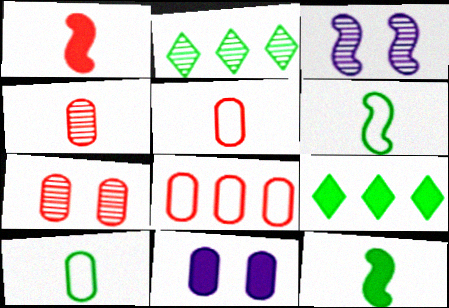[[1, 9, 11], 
[2, 3, 4], 
[3, 5, 9]]